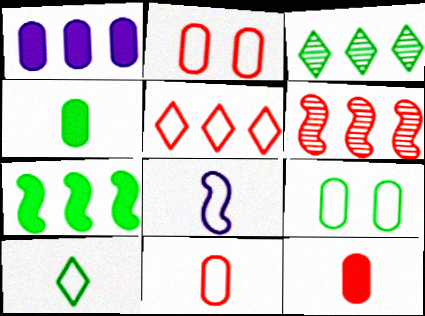[[5, 8, 9], 
[8, 10, 11]]